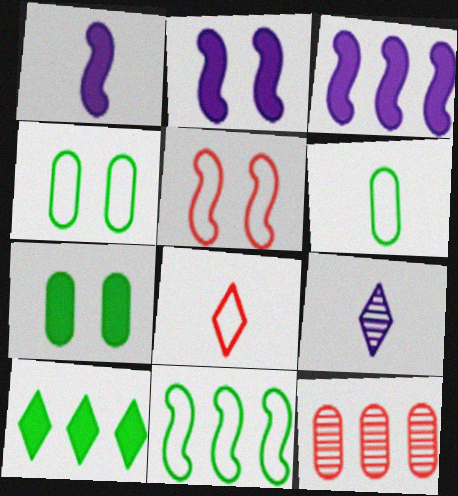[[1, 2, 3]]